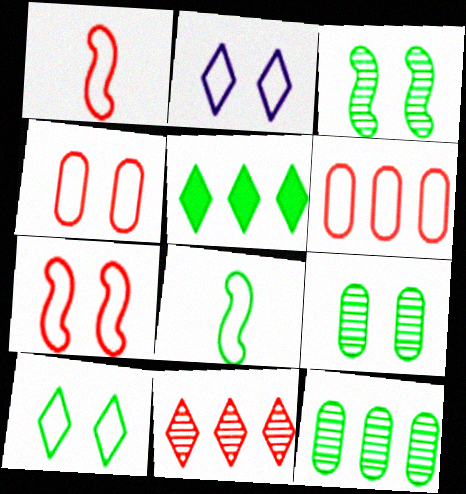[[2, 6, 8], 
[5, 8, 9]]